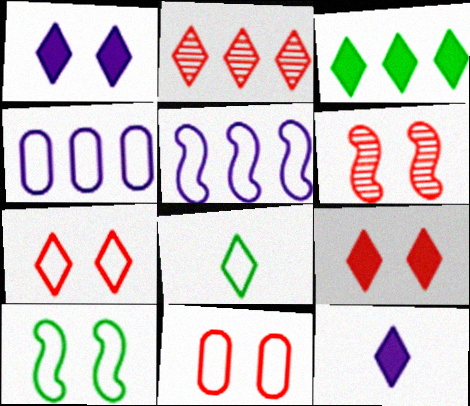[[1, 2, 8], 
[3, 9, 12], 
[5, 8, 11], 
[6, 9, 11]]